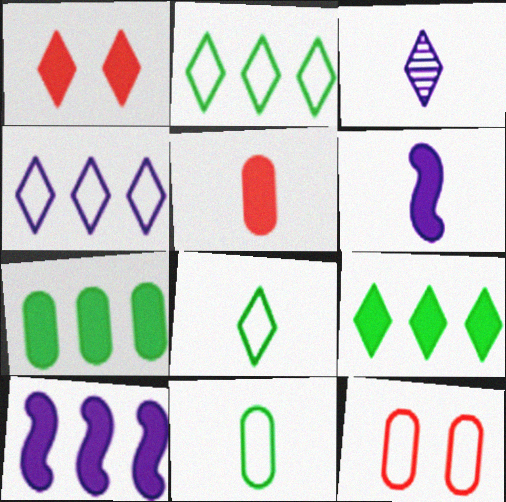[[1, 2, 3], 
[1, 6, 7]]